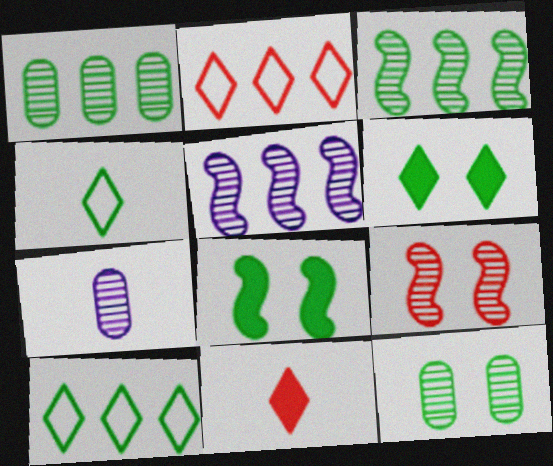[[1, 4, 8], 
[2, 7, 8]]